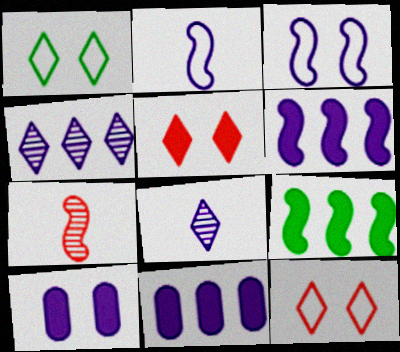[[1, 7, 11], 
[2, 4, 10], 
[3, 7, 9], 
[3, 8, 11]]